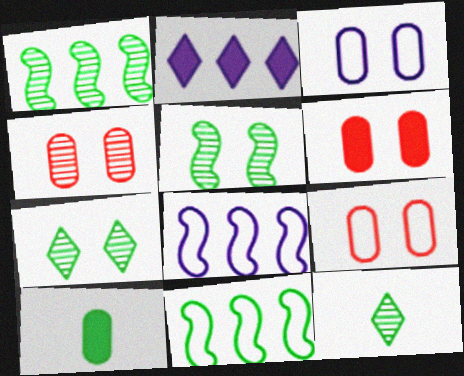[[4, 6, 9], 
[6, 8, 12], 
[7, 10, 11]]